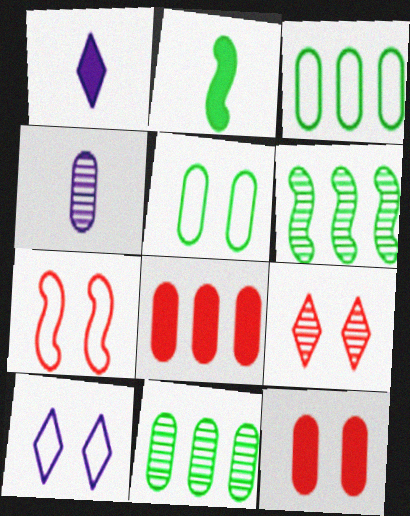[[1, 7, 11], 
[3, 4, 12], 
[4, 5, 8], 
[4, 6, 9], 
[5, 7, 10], 
[7, 9, 12]]